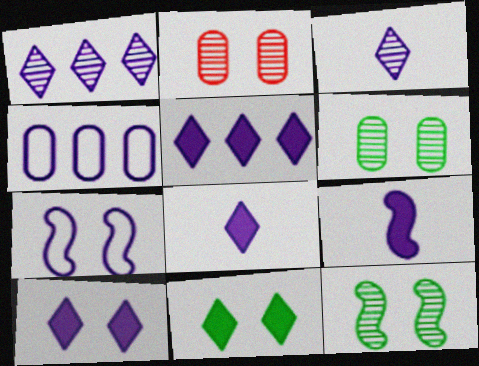[[2, 7, 11], 
[5, 8, 10]]